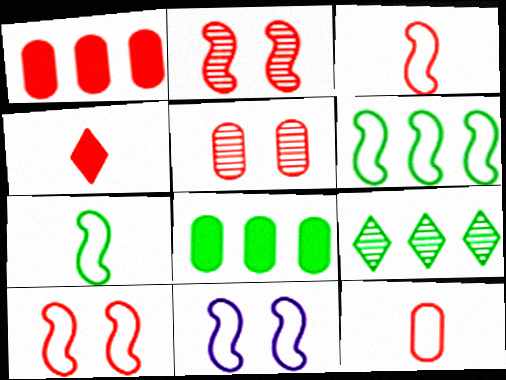[[1, 5, 12], 
[3, 6, 11], 
[6, 8, 9]]